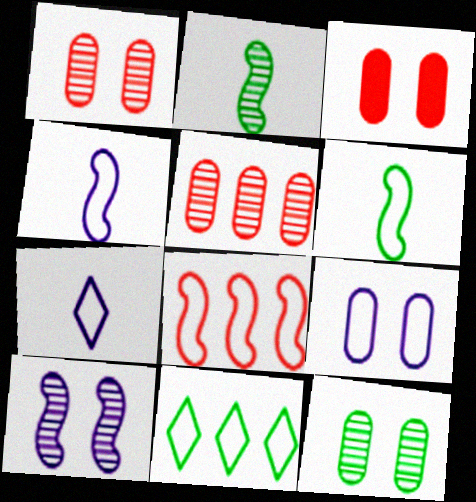[[3, 9, 12]]